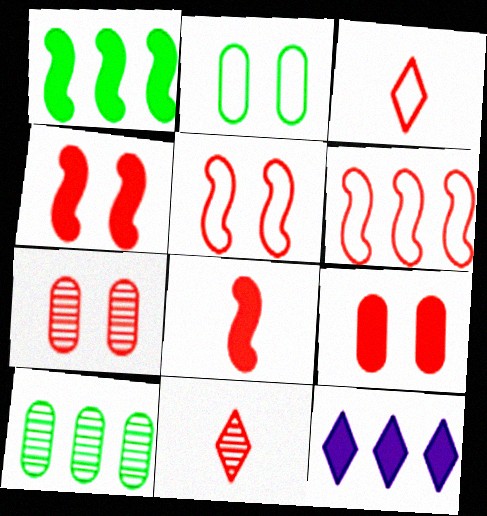[[6, 9, 11], 
[6, 10, 12]]